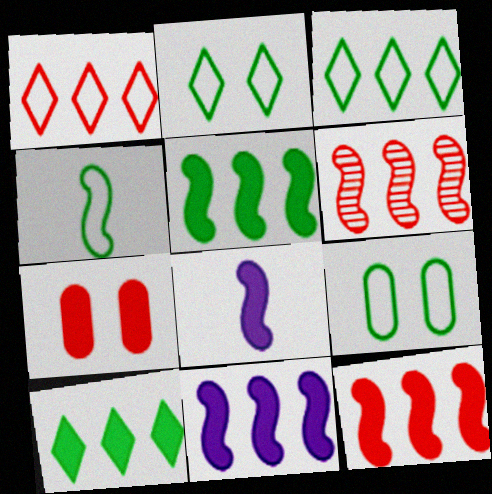[[3, 4, 9], 
[5, 11, 12], 
[7, 8, 10]]